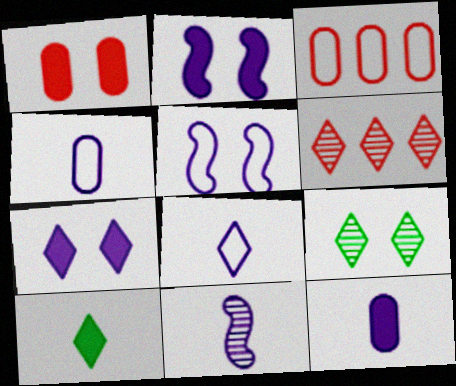[[1, 5, 9], 
[8, 11, 12]]